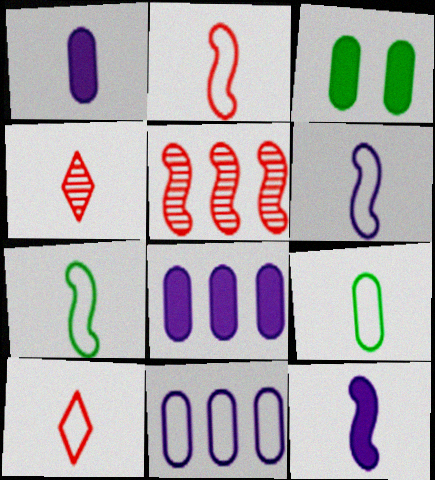[[1, 4, 7], 
[2, 6, 7], 
[4, 9, 12], 
[6, 9, 10]]